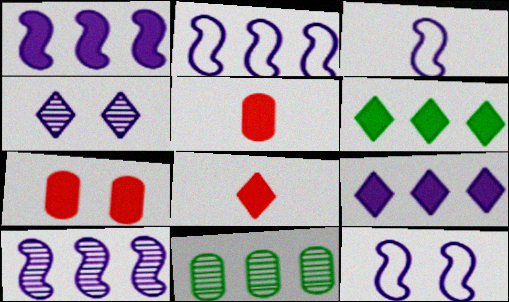[[1, 2, 10], 
[2, 3, 12], 
[8, 11, 12]]